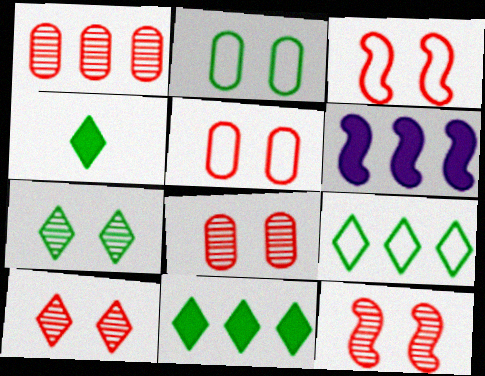[[1, 6, 9], 
[4, 7, 9], 
[8, 10, 12]]